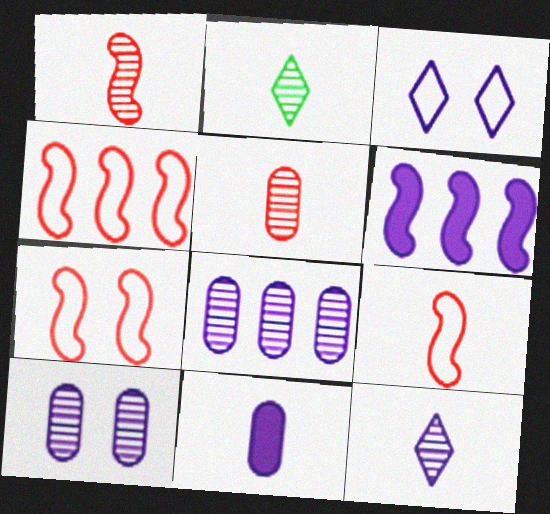[[2, 9, 11], 
[4, 7, 9]]